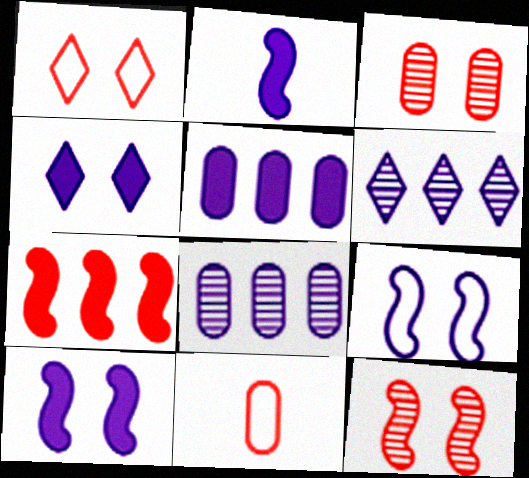[[2, 4, 5]]